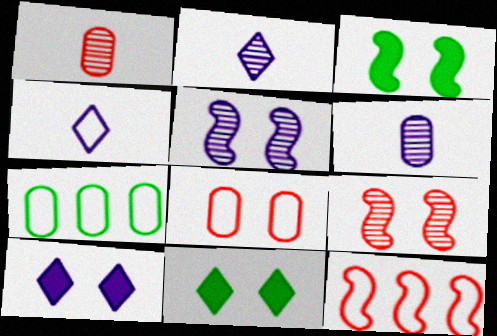[[5, 8, 11], 
[6, 11, 12]]